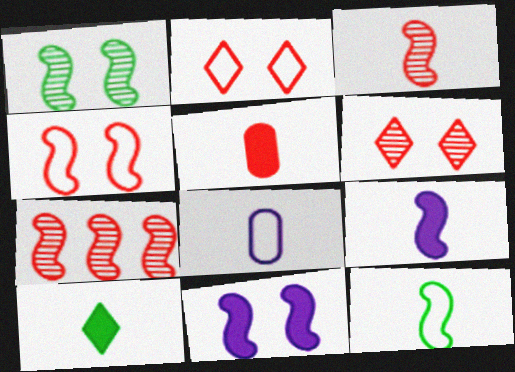[[1, 4, 11], 
[2, 5, 7], 
[3, 8, 10], 
[3, 9, 12], 
[5, 9, 10], 
[7, 11, 12]]